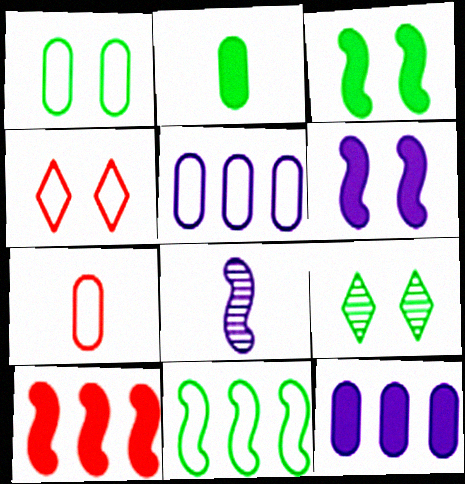[[1, 3, 9], 
[1, 5, 7], 
[2, 9, 11]]